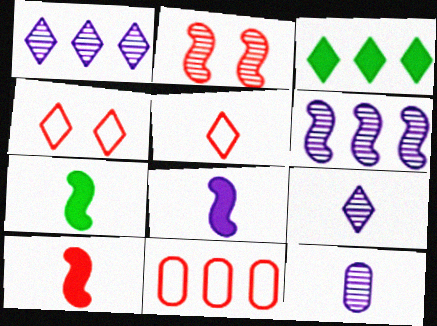[[3, 4, 9], 
[3, 6, 11], 
[5, 7, 12], 
[7, 8, 10]]